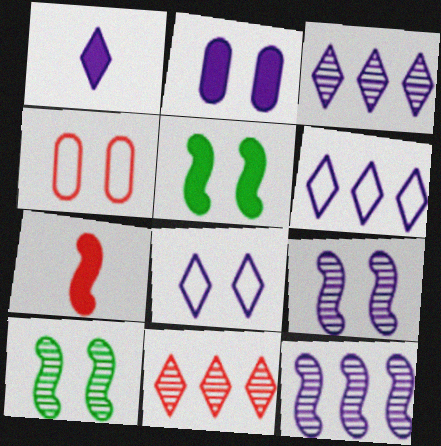[[1, 3, 8], 
[2, 8, 9], 
[4, 7, 11]]